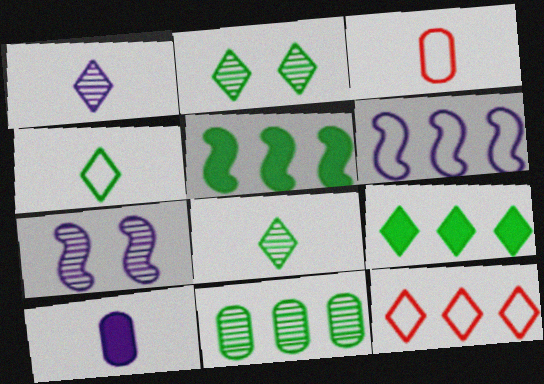[[2, 4, 9], 
[3, 7, 9]]